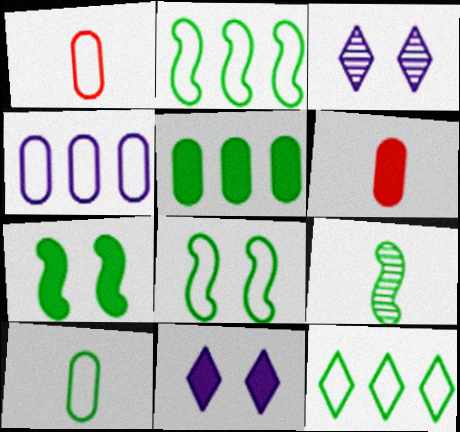[[2, 3, 6], 
[2, 7, 9], 
[8, 10, 12]]